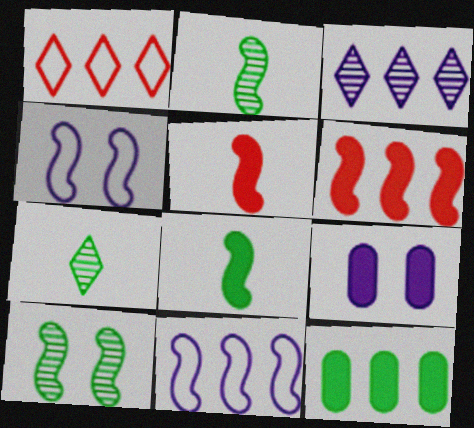[[1, 2, 9], 
[2, 4, 6], 
[5, 10, 11]]